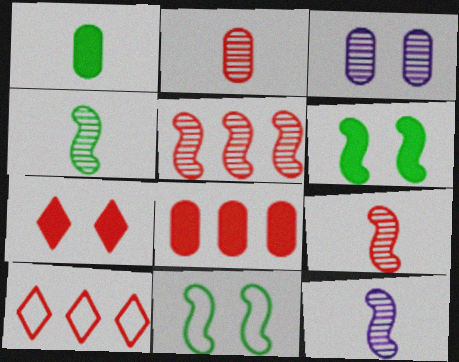[[3, 7, 11], 
[4, 9, 12], 
[5, 8, 10]]